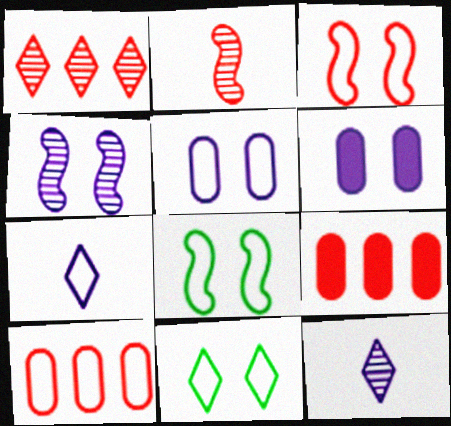[[3, 5, 11], 
[7, 8, 10], 
[8, 9, 12]]